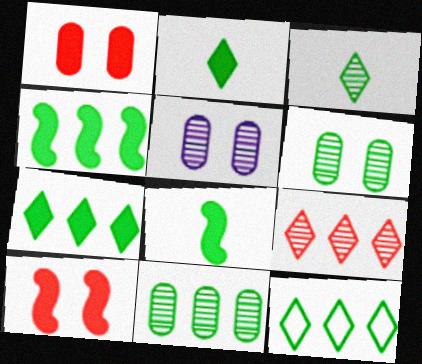[[4, 11, 12], 
[6, 8, 12]]